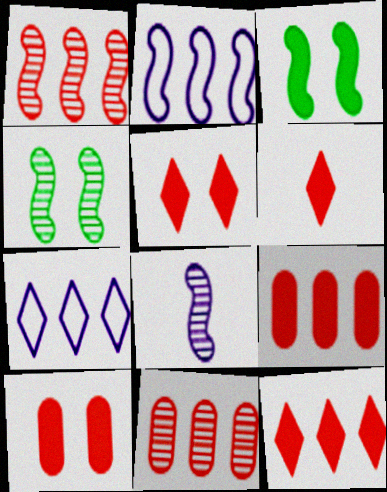[[1, 4, 8], 
[5, 6, 12]]